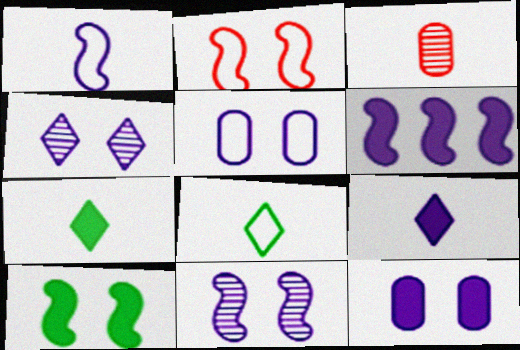[[1, 3, 7], 
[1, 6, 11], 
[2, 10, 11], 
[6, 9, 12]]